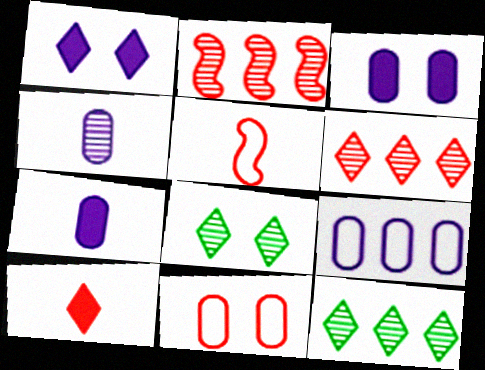[[2, 4, 8], 
[2, 10, 11], 
[3, 4, 9], 
[3, 5, 12]]